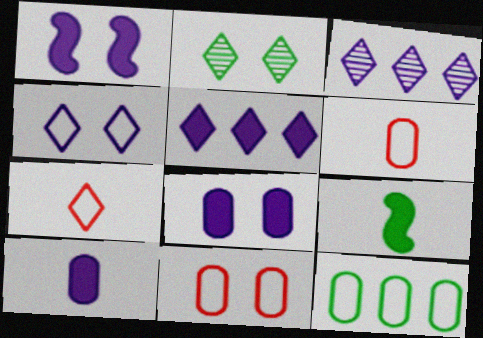[[1, 2, 11], 
[1, 5, 10], 
[2, 5, 7], 
[2, 9, 12], 
[3, 9, 11]]